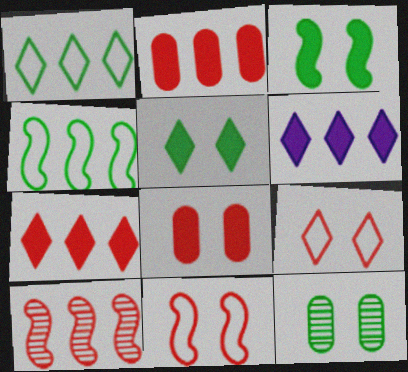[]